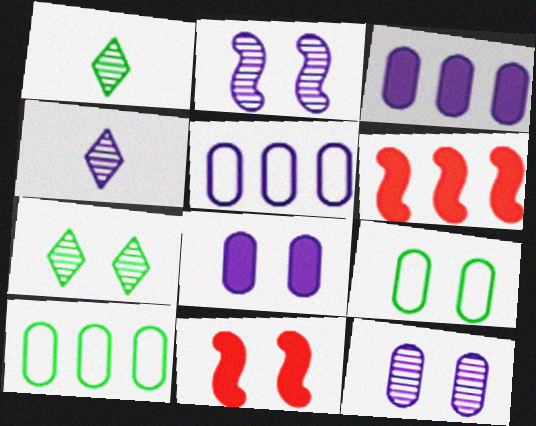[[1, 5, 11], 
[4, 6, 9], 
[4, 10, 11]]